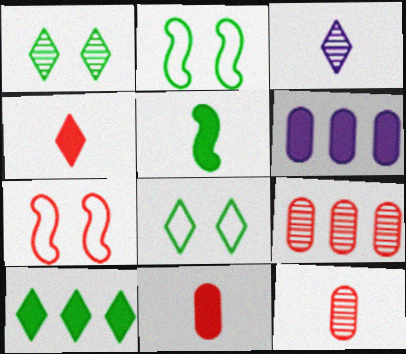[[4, 7, 9]]